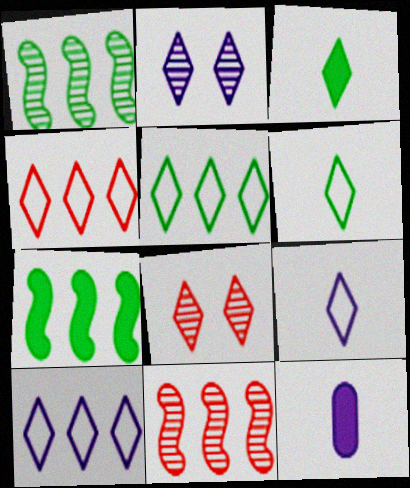[[2, 3, 4], 
[3, 8, 10], 
[4, 5, 10]]